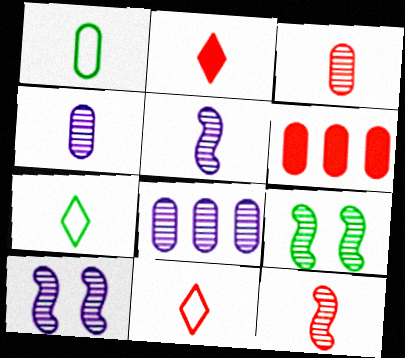[[1, 2, 5], 
[6, 7, 10]]